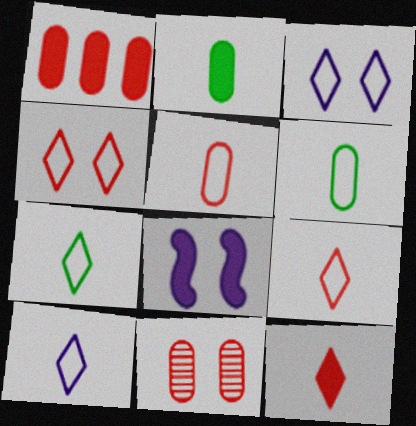[[1, 5, 11], 
[7, 9, 10]]